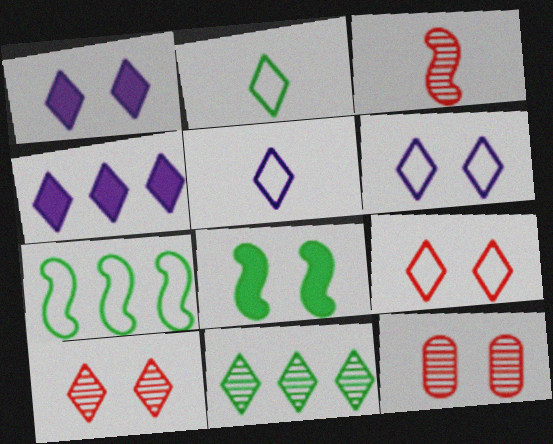[[2, 4, 10], 
[6, 8, 12]]